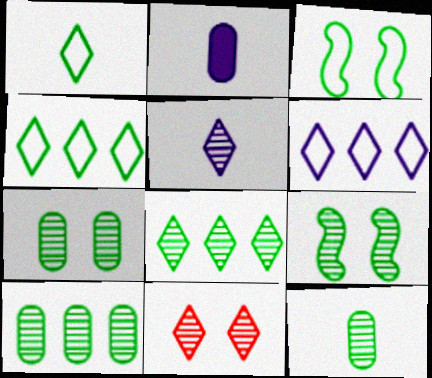[[5, 8, 11], 
[7, 10, 12], 
[8, 9, 12]]